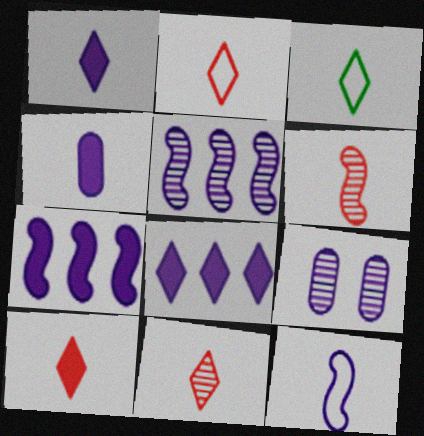[[1, 3, 11], 
[2, 10, 11], 
[3, 4, 6], 
[8, 9, 12]]